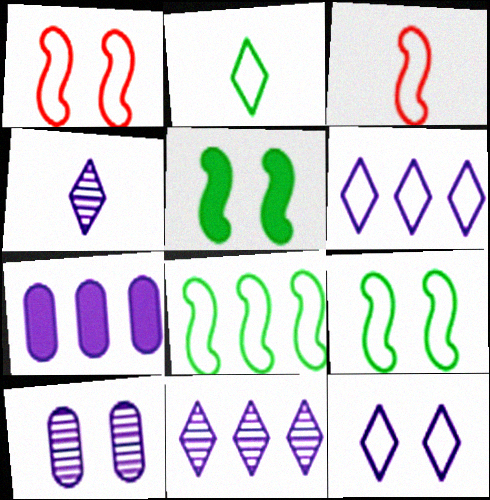[]